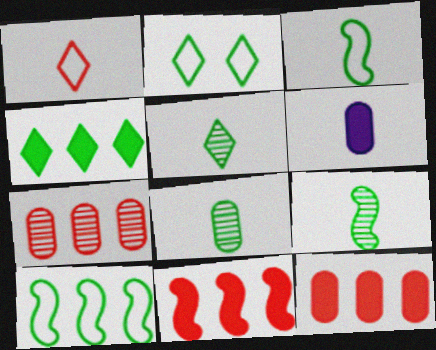[[1, 6, 9], 
[2, 4, 5], 
[5, 8, 9]]